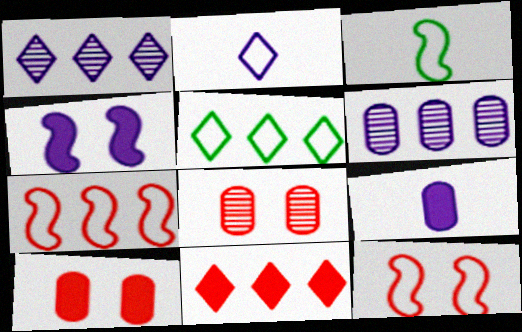[[1, 3, 10], 
[1, 5, 11], 
[2, 4, 6]]